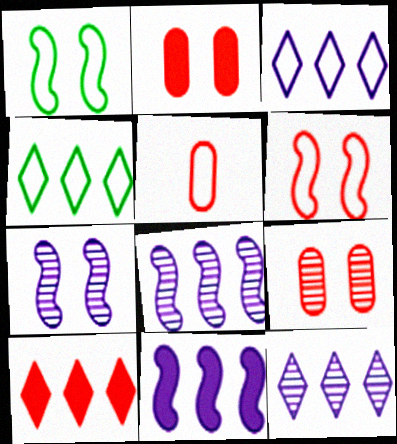[[1, 3, 5], 
[4, 10, 12]]